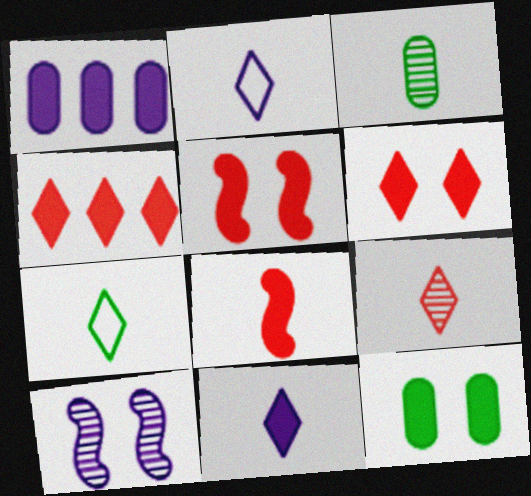[[1, 2, 10], 
[2, 3, 8], 
[7, 9, 11]]